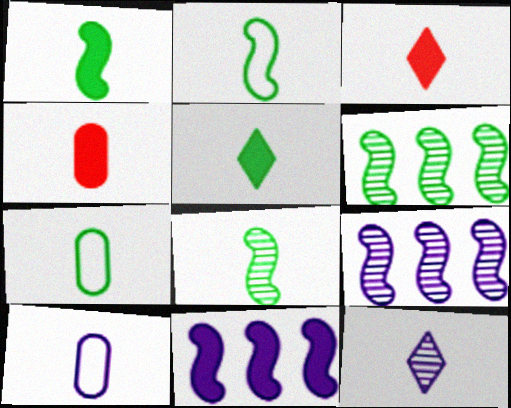[[1, 2, 8], 
[2, 4, 12], 
[3, 8, 10], 
[5, 7, 8]]